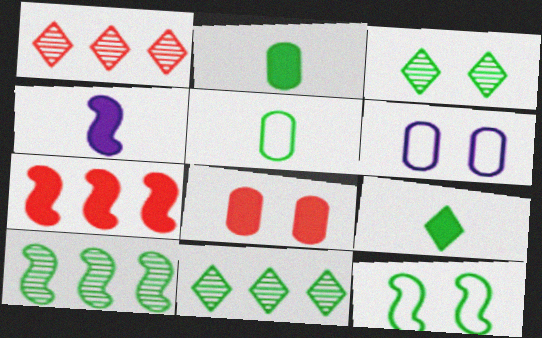[[2, 11, 12]]